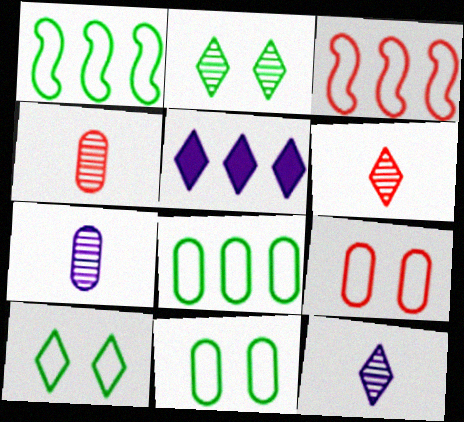[[5, 6, 10]]